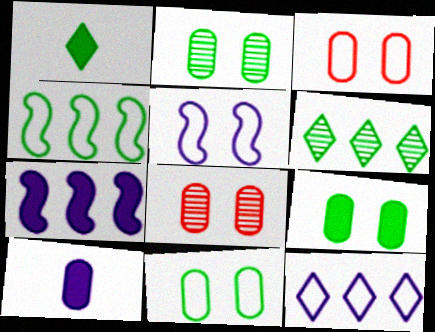[[1, 2, 4], 
[2, 9, 11]]